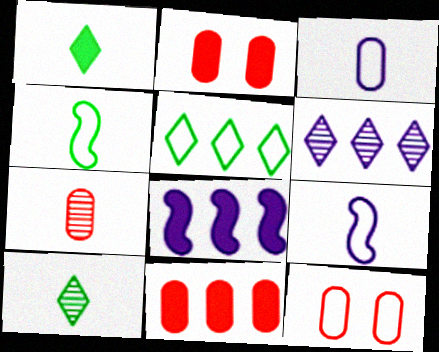[[1, 2, 8], 
[1, 7, 9], 
[2, 4, 6], 
[5, 9, 12], 
[7, 11, 12], 
[8, 10, 12]]